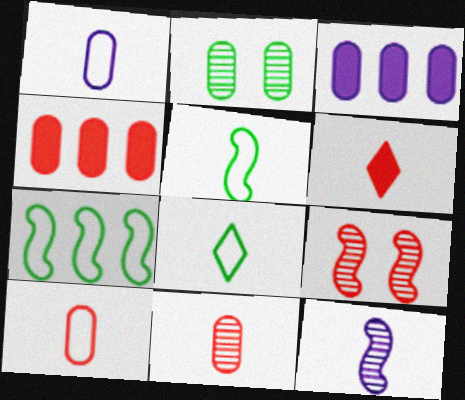[[1, 2, 4], 
[2, 3, 10], 
[3, 8, 9]]